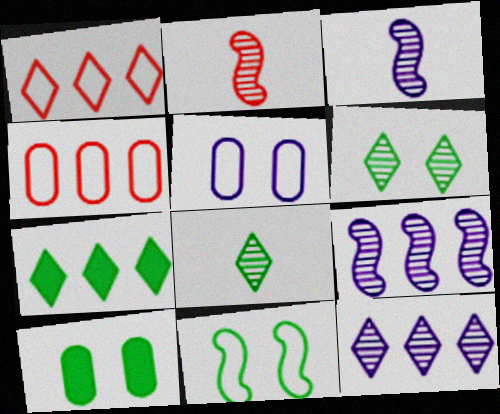[[1, 3, 10], 
[1, 7, 12], 
[2, 5, 7], 
[4, 7, 9], 
[6, 10, 11]]